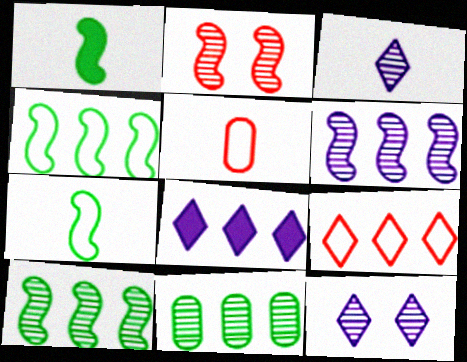[[1, 3, 5], 
[2, 3, 11]]